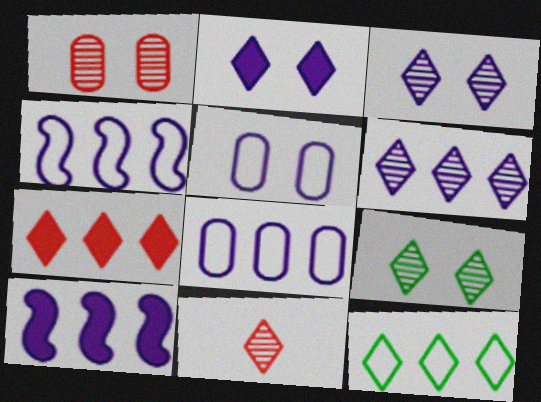[[2, 11, 12], 
[6, 7, 12], 
[6, 8, 10], 
[6, 9, 11]]